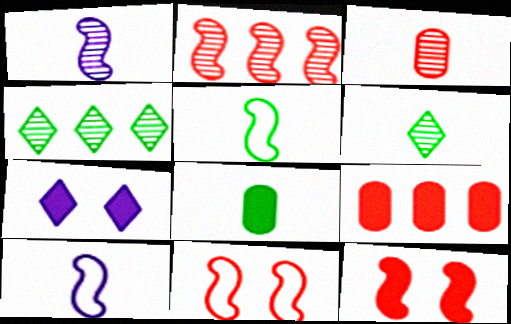[[1, 3, 6], 
[5, 6, 8]]